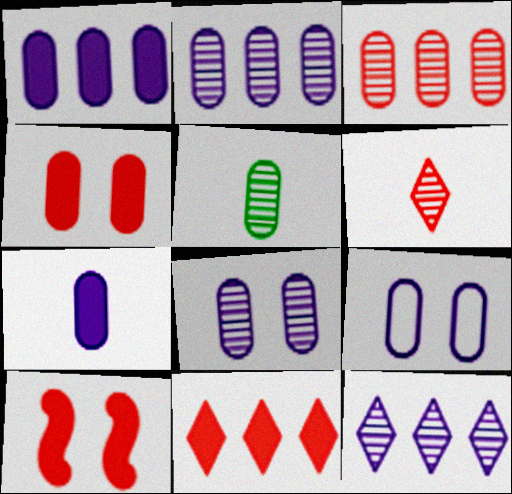[[2, 7, 9], 
[3, 5, 8]]